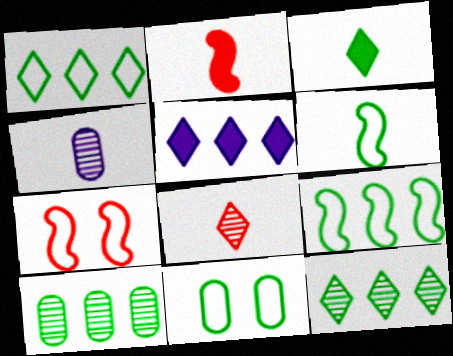[[1, 6, 11]]